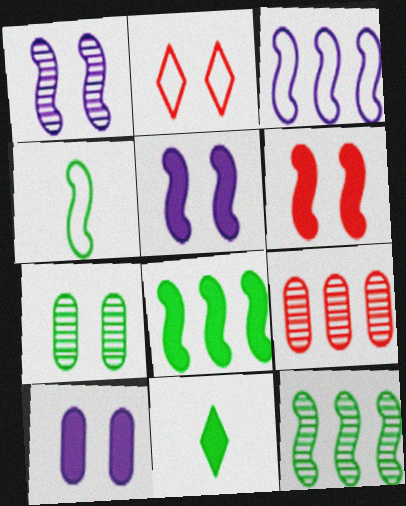[[2, 5, 7]]